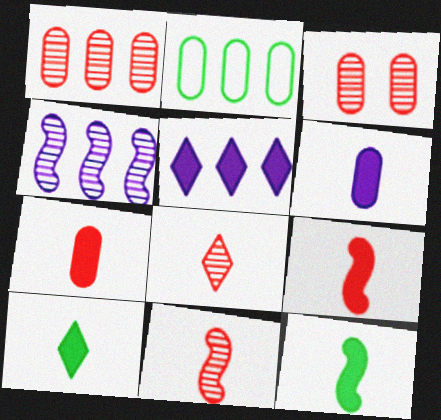[[2, 3, 6], 
[6, 9, 10]]